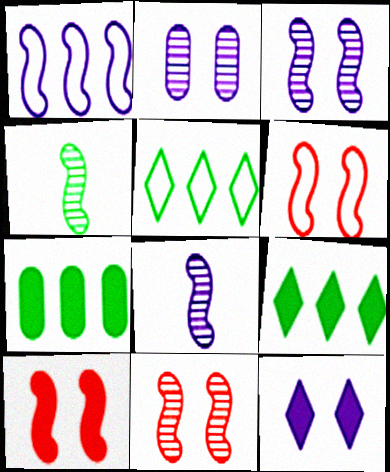[[1, 4, 10], 
[6, 10, 11]]